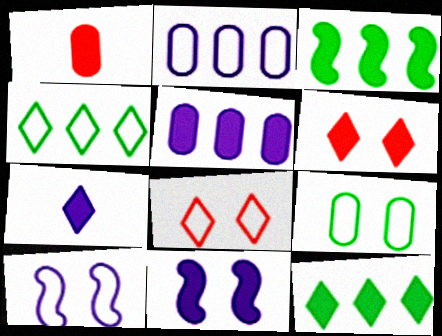[[1, 11, 12], 
[5, 7, 11], 
[6, 7, 12], 
[8, 9, 10]]